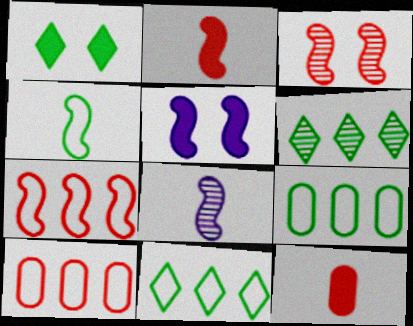[[1, 8, 10], 
[2, 3, 7], 
[2, 4, 8]]